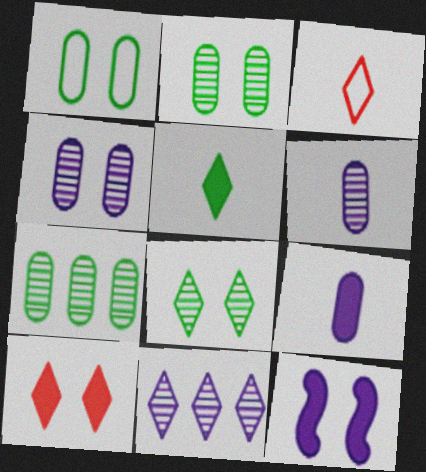[[3, 7, 12]]